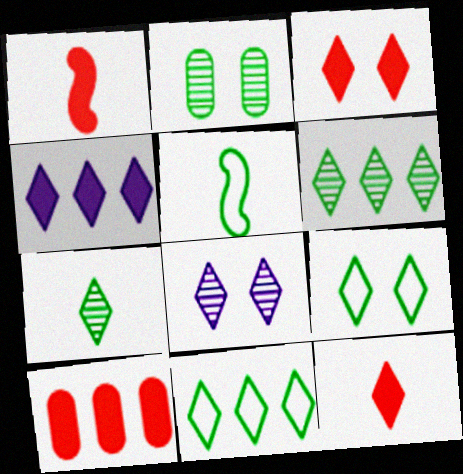[[1, 3, 10], 
[3, 8, 9], 
[5, 8, 10], 
[8, 11, 12]]